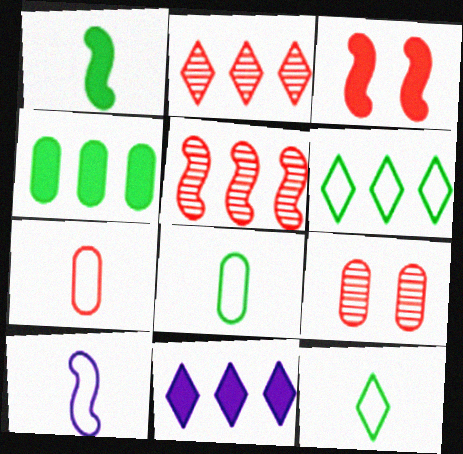[[2, 3, 7], 
[2, 6, 11], 
[7, 10, 12]]